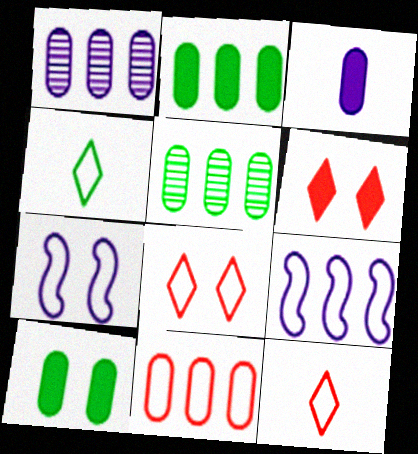[[1, 2, 11], 
[4, 7, 11]]